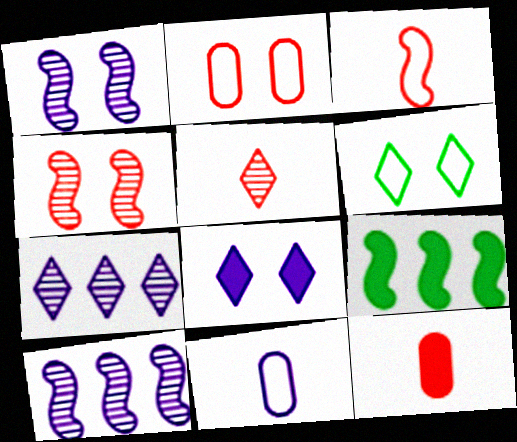[[1, 3, 9], 
[3, 5, 12], 
[6, 10, 12], 
[8, 9, 12], 
[8, 10, 11]]